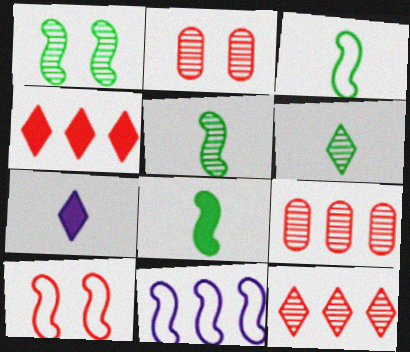[[3, 5, 8], 
[3, 10, 11]]